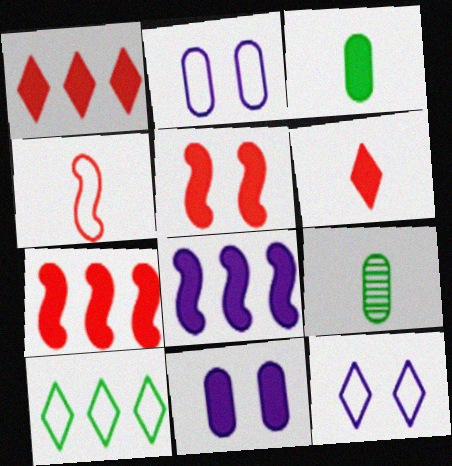[[2, 4, 10], 
[7, 9, 12]]